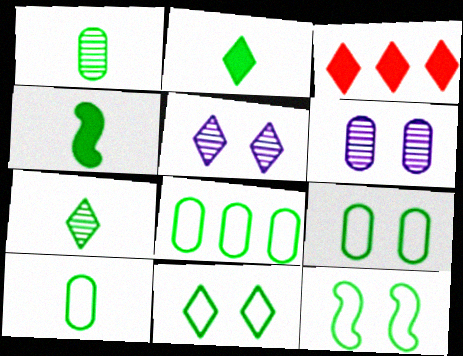[[4, 7, 10], 
[8, 9, 10], 
[9, 11, 12]]